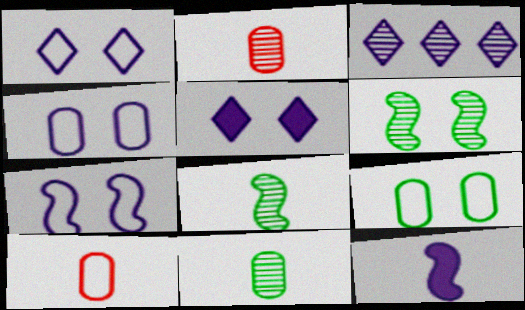[[1, 4, 7], 
[2, 3, 6], 
[3, 4, 12]]